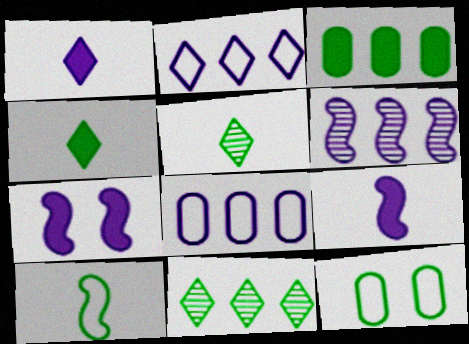[]